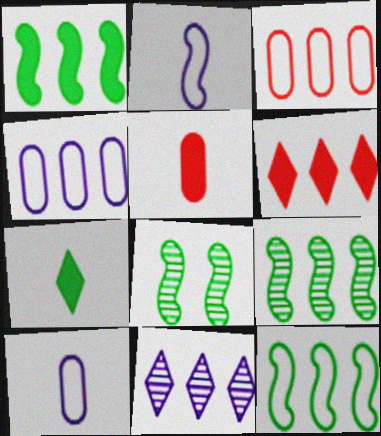[[1, 3, 11], 
[1, 9, 12], 
[4, 6, 9], 
[6, 8, 10]]